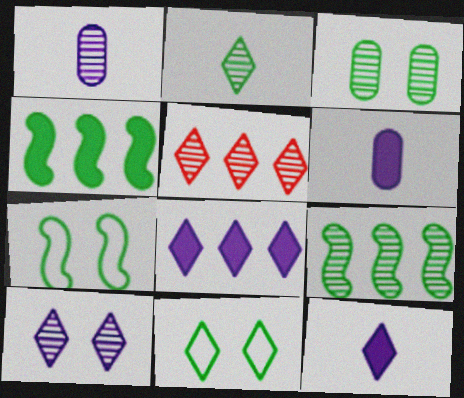[[2, 3, 9], 
[2, 5, 10], 
[5, 6, 7], 
[5, 11, 12]]